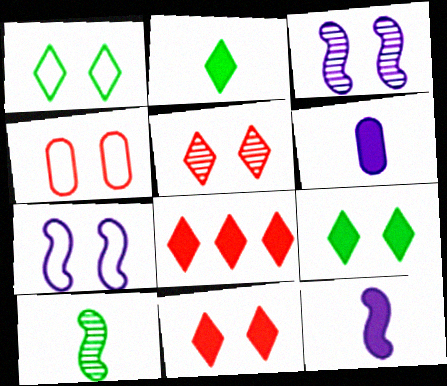[[1, 4, 7], 
[3, 4, 9]]